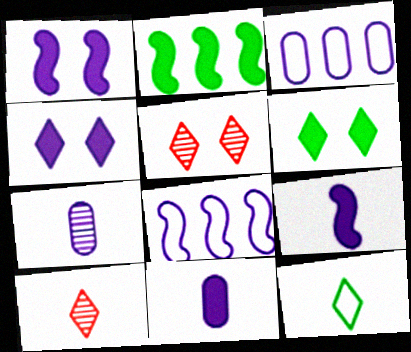[[4, 7, 8]]